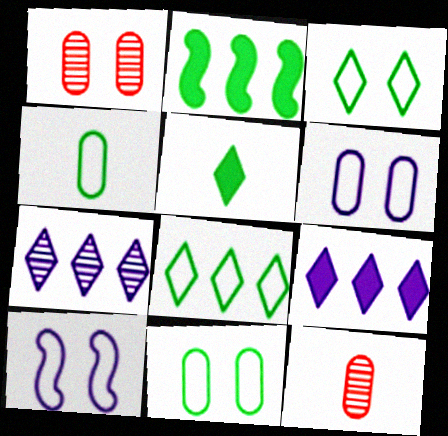[]